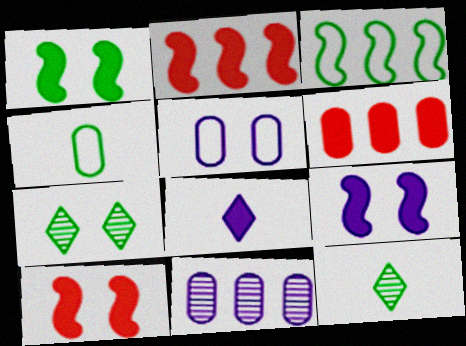[[1, 6, 8], 
[1, 9, 10], 
[2, 5, 12], 
[5, 7, 10]]